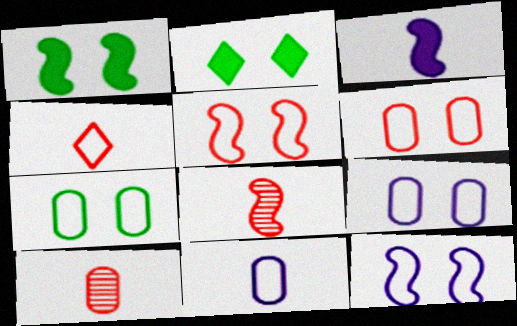[[6, 7, 9]]